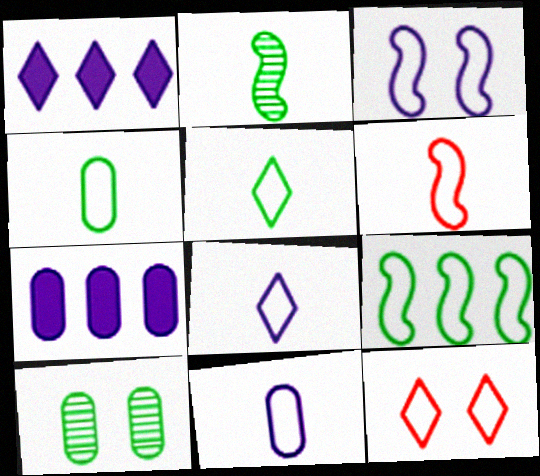[[1, 6, 10], 
[2, 7, 12], 
[3, 6, 9], 
[4, 6, 8], 
[5, 6, 11], 
[9, 11, 12]]